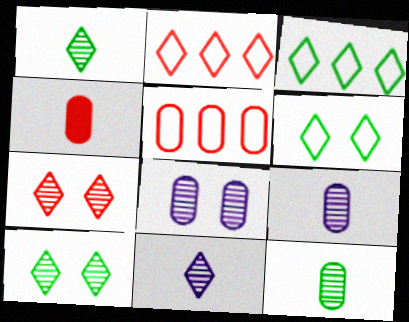[]